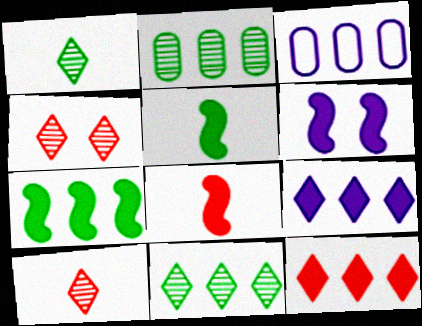[[3, 4, 5], 
[6, 7, 8]]